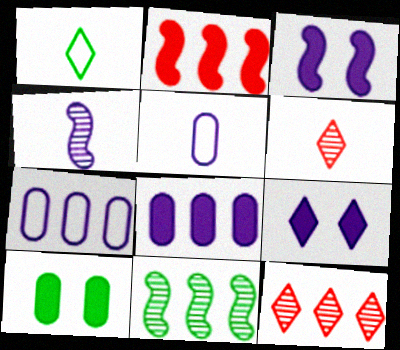[[1, 9, 12], 
[1, 10, 11], 
[4, 7, 9]]